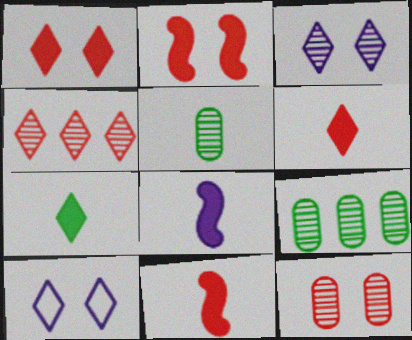[[4, 7, 10], 
[9, 10, 11]]